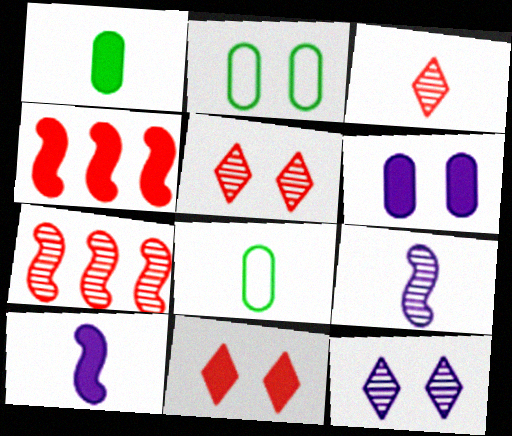[[3, 8, 10], 
[4, 8, 12]]